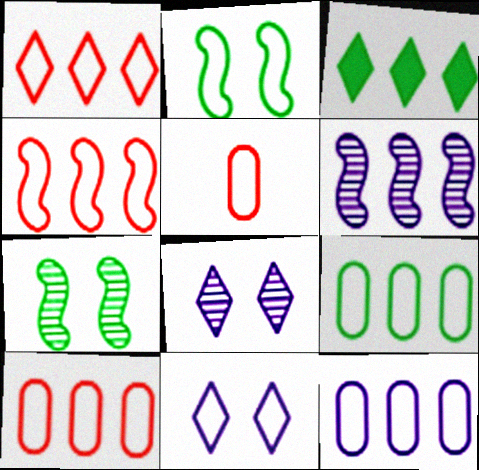[[1, 4, 10], 
[3, 6, 10], 
[9, 10, 12]]